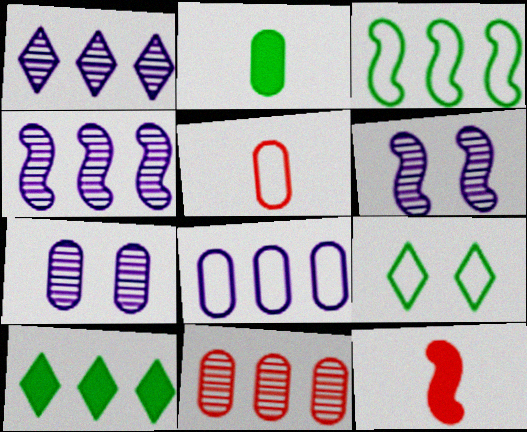[[3, 6, 12], 
[5, 6, 10]]